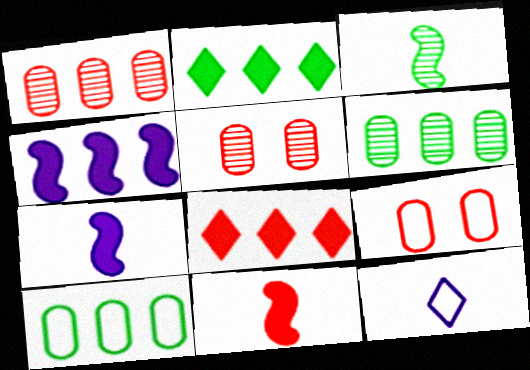[]